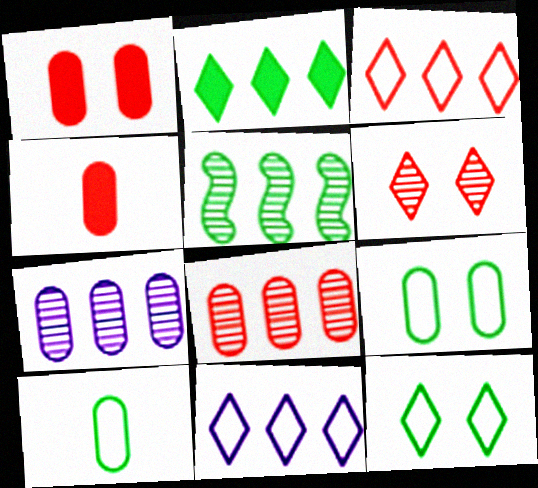[[1, 7, 10], 
[4, 7, 9]]